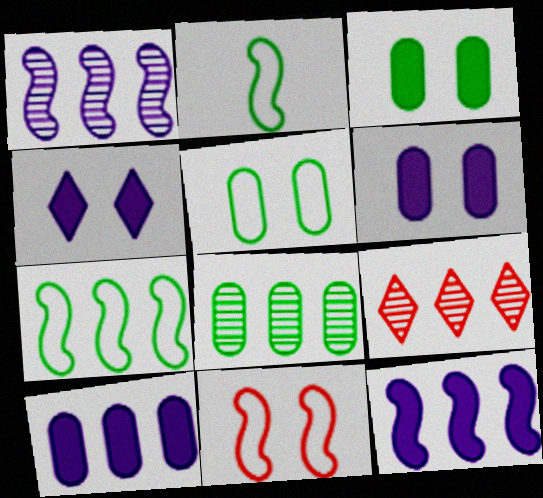[[1, 8, 9], 
[2, 6, 9], 
[7, 9, 10]]